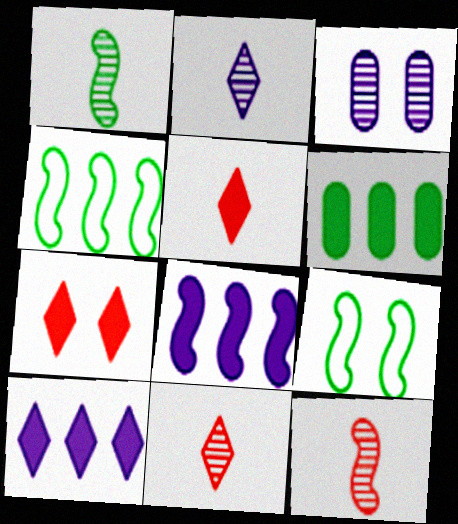[[3, 4, 5], 
[3, 7, 9], 
[8, 9, 12]]